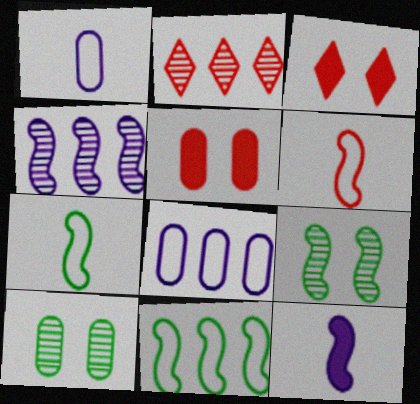[[2, 5, 6]]